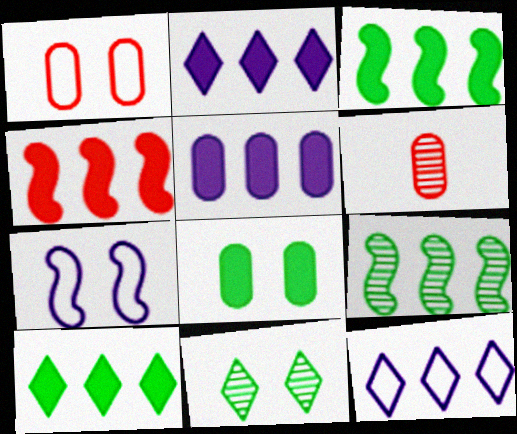[[4, 5, 10], 
[6, 7, 10]]